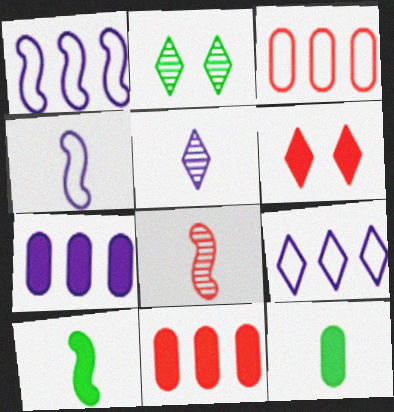[[2, 4, 11], 
[3, 6, 8], 
[4, 8, 10], 
[6, 7, 10]]